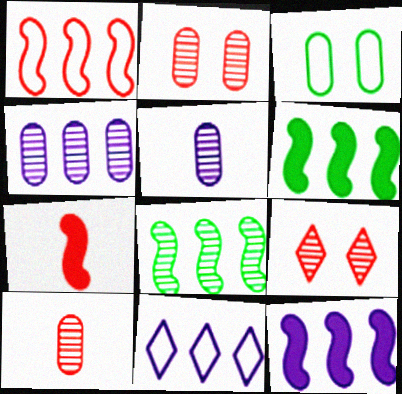[[1, 8, 12], 
[4, 11, 12], 
[5, 8, 9]]